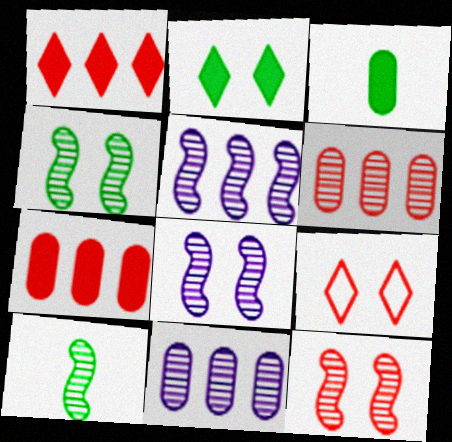[[3, 5, 9], 
[4, 8, 12], 
[5, 10, 12]]